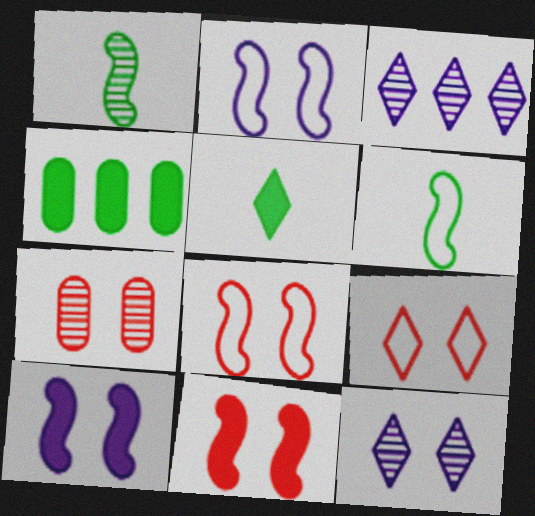[[1, 3, 7], 
[3, 5, 9], 
[7, 9, 11]]